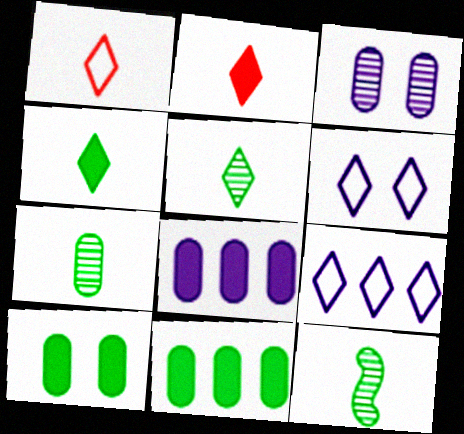[[5, 7, 12]]